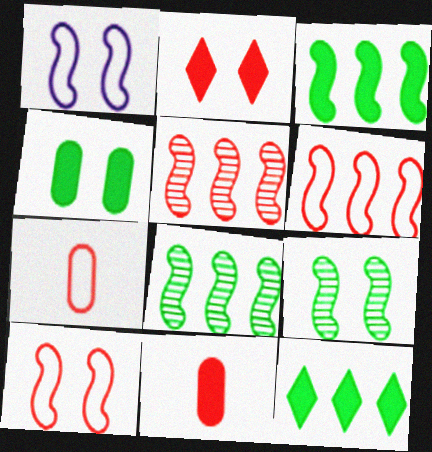[[2, 5, 7]]